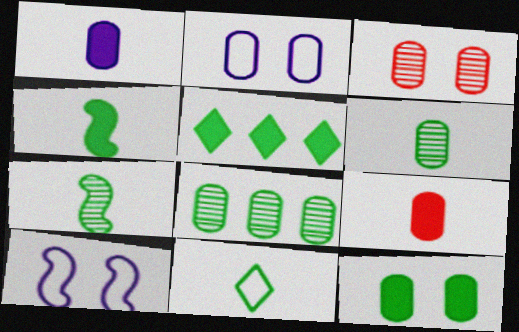[[2, 3, 12], 
[2, 8, 9], 
[4, 5, 12], 
[4, 6, 11]]